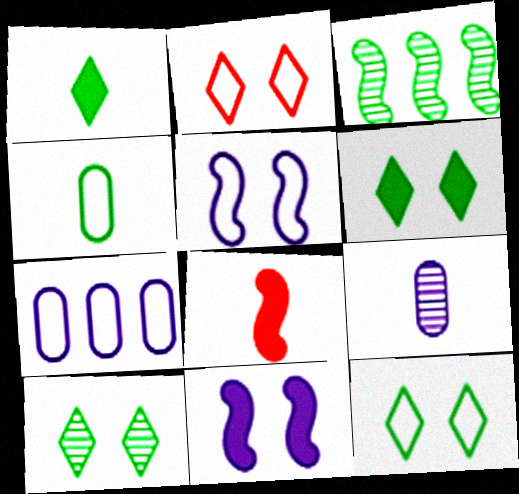[[3, 4, 6], 
[3, 5, 8], 
[6, 10, 12], 
[7, 8, 10]]